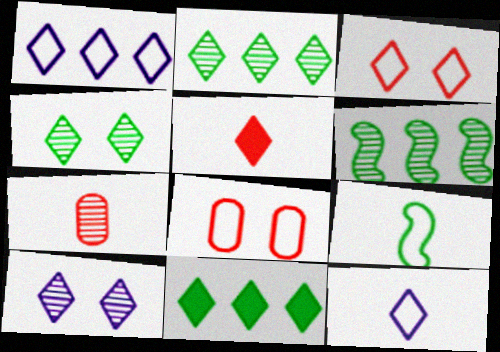[[1, 4, 5], 
[1, 8, 9], 
[6, 7, 10]]